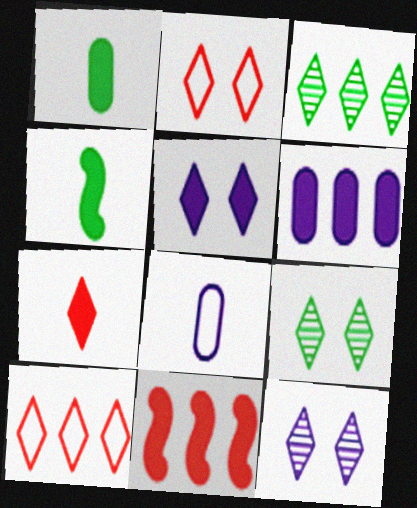[[1, 5, 11], 
[2, 5, 9], 
[8, 9, 11]]